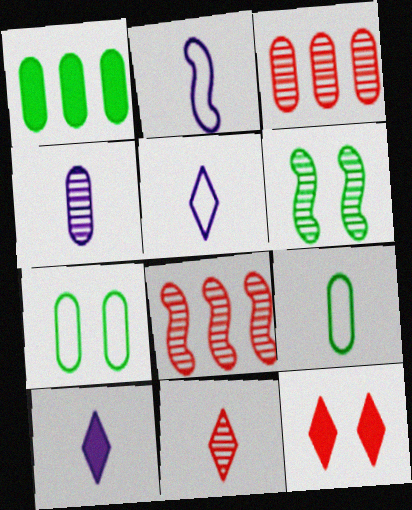[[2, 4, 10], 
[7, 8, 10]]